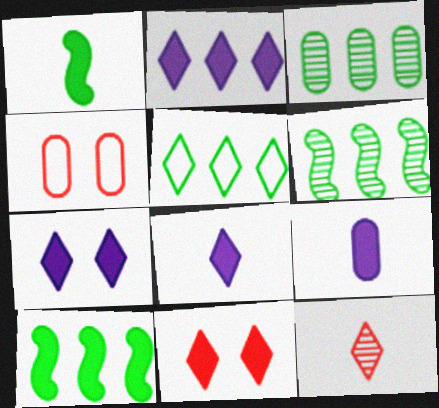[[2, 7, 8], 
[3, 4, 9], 
[3, 5, 10], 
[4, 6, 8], 
[5, 7, 12], 
[9, 10, 11]]